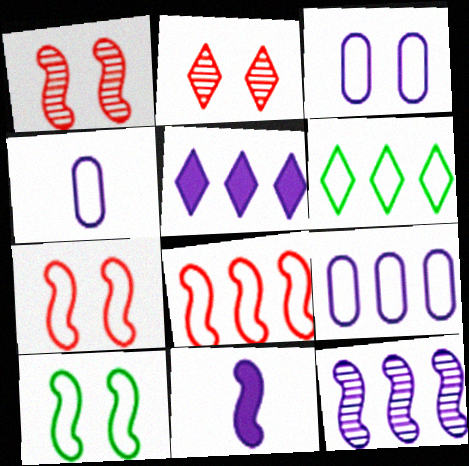[[3, 4, 9], 
[4, 6, 7], 
[5, 9, 12], 
[6, 8, 9]]